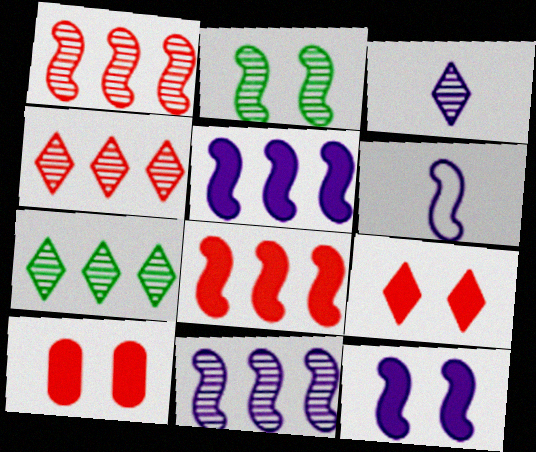[[2, 6, 8], 
[6, 7, 10], 
[6, 11, 12]]